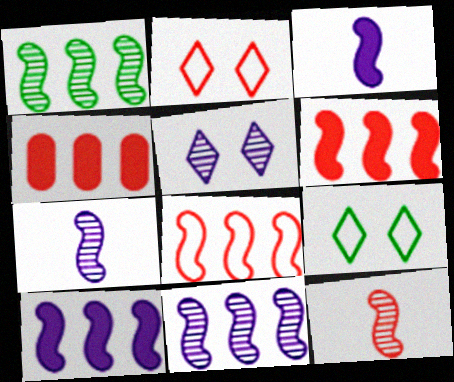[[1, 8, 10], 
[2, 4, 12], 
[4, 7, 9]]